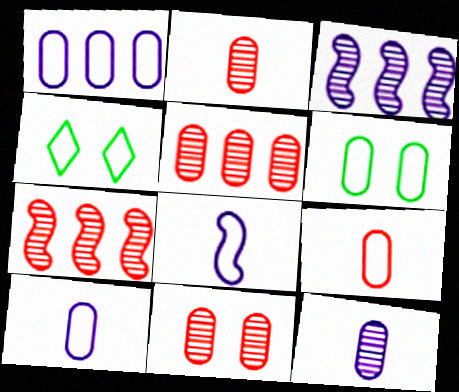[[1, 6, 9], 
[2, 5, 11]]